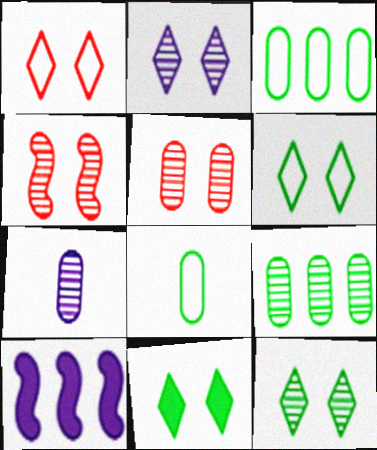[[1, 2, 11], 
[5, 7, 9], 
[6, 11, 12]]